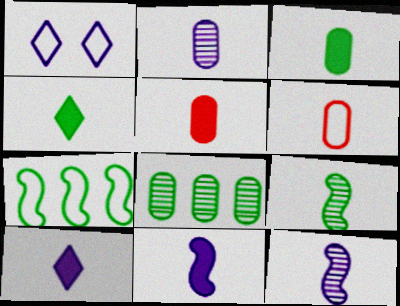[[1, 6, 7], 
[2, 3, 6], 
[4, 5, 11], 
[4, 6, 12], 
[6, 9, 10]]